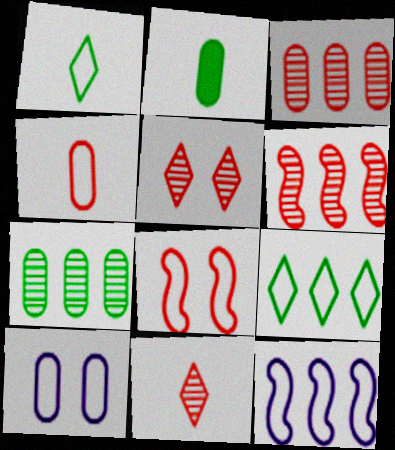[[2, 3, 10], 
[2, 5, 12]]